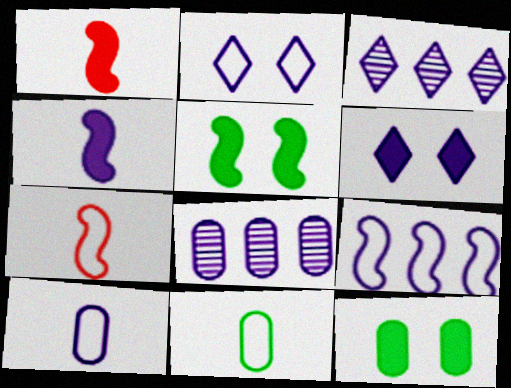[[2, 4, 8], 
[2, 9, 10], 
[3, 7, 12]]